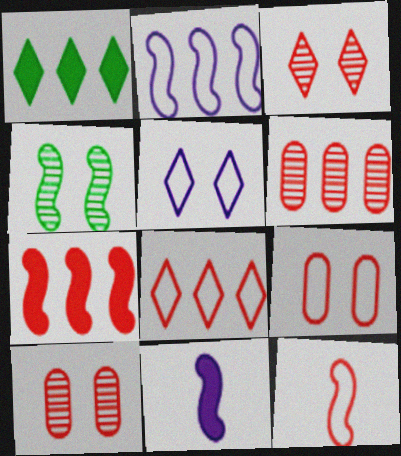[[1, 2, 6], 
[6, 7, 8], 
[8, 9, 12]]